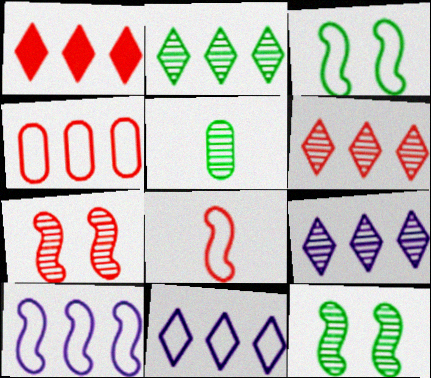[[1, 2, 11], 
[2, 5, 12], 
[2, 6, 9], 
[3, 8, 10], 
[5, 7, 9]]